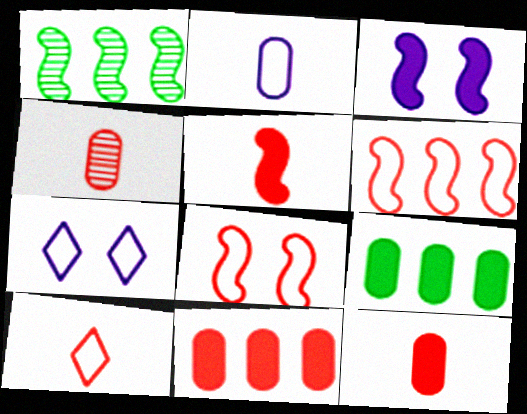[[1, 7, 12], 
[4, 5, 10]]